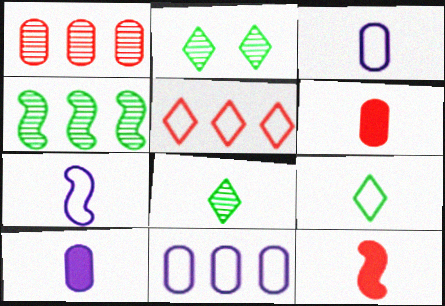[[2, 11, 12], 
[3, 8, 12], 
[6, 7, 8]]